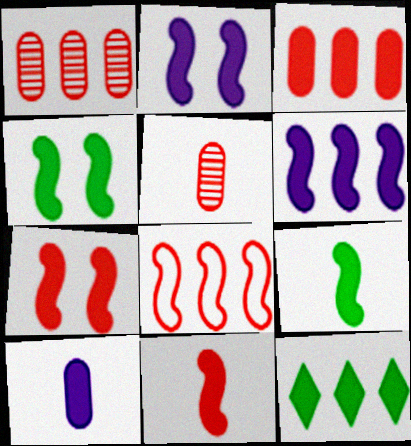[[2, 4, 7], 
[3, 6, 12], 
[4, 6, 11], 
[6, 7, 9], 
[7, 10, 12]]